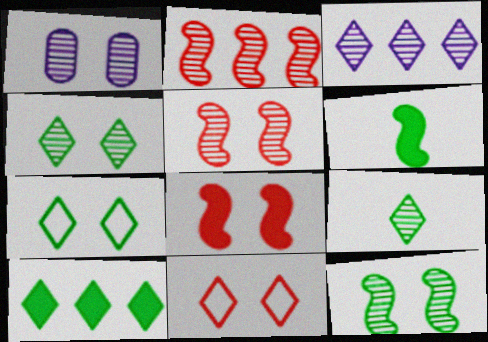[[1, 2, 9], 
[1, 4, 5], 
[1, 7, 8], 
[7, 9, 10]]